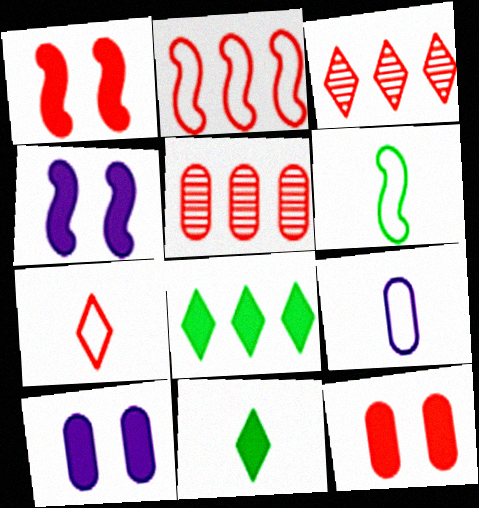[[1, 5, 7], 
[3, 6, 10], 
[6, 7, 9]]